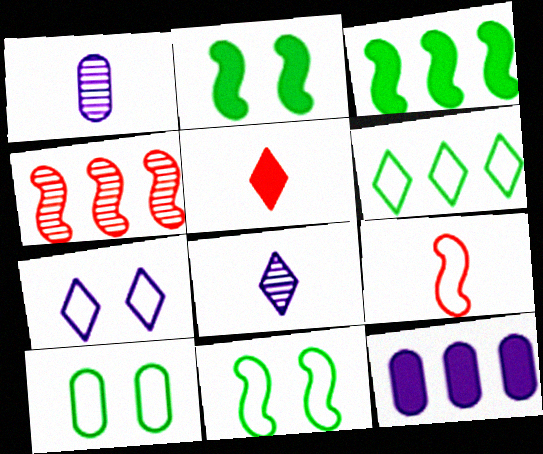[[2, 5, 12], 
[4, 6, 12]]